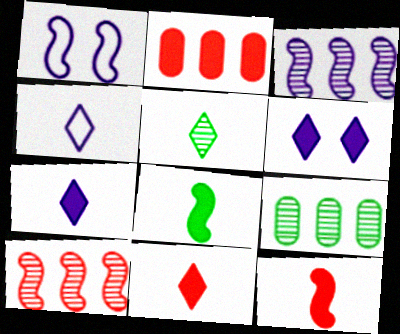[[1, 2, 5], 
[1, 8, 10], 
[1, 9, 11], 
[2, 6, 8], 
[4, 5, 11]]